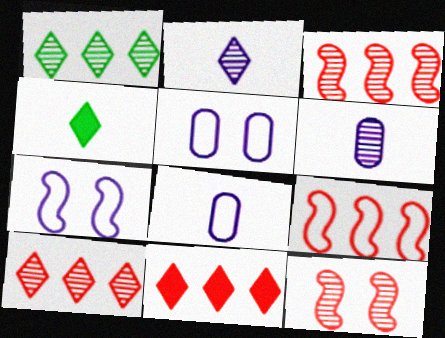[[1, 6, 12], 
[3, 4, 5]]